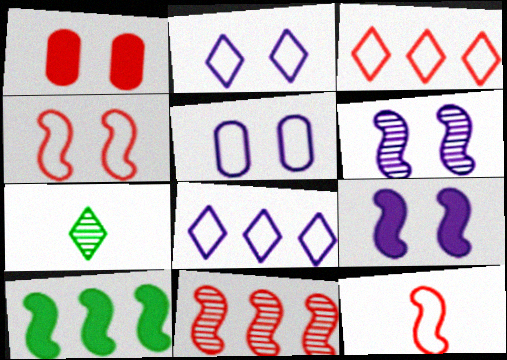[[6, 10, 12]]